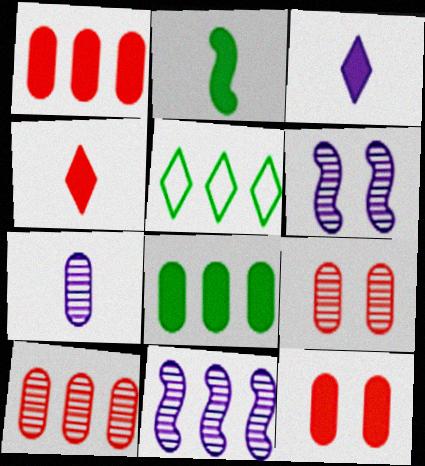[[1, 5, 11]]